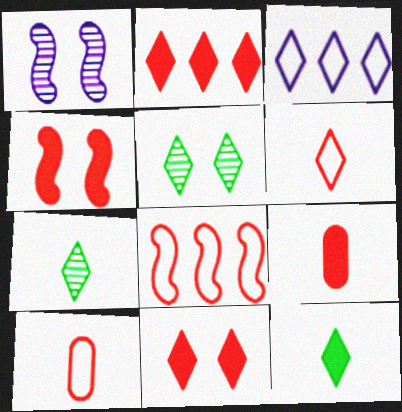[[2, 4, 9], 
[3, 7, 11]]